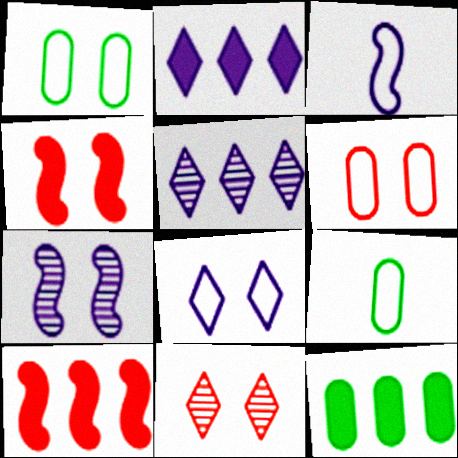[[2, 10, 12], 
[3, 11, 12], 
[4, 5, 9], 
[4, 6, 11]]